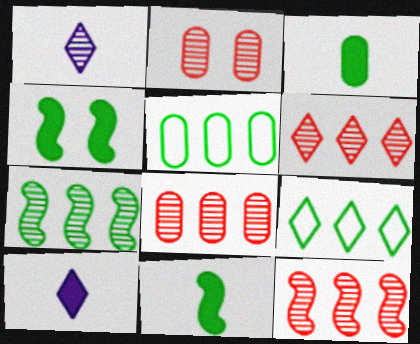[[1, 2, 7], 
[6, 8, 12]]